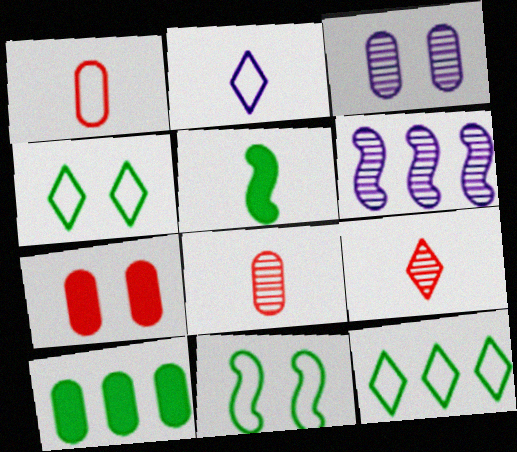[[1, 3, 10], 
[2, 5, 8]]